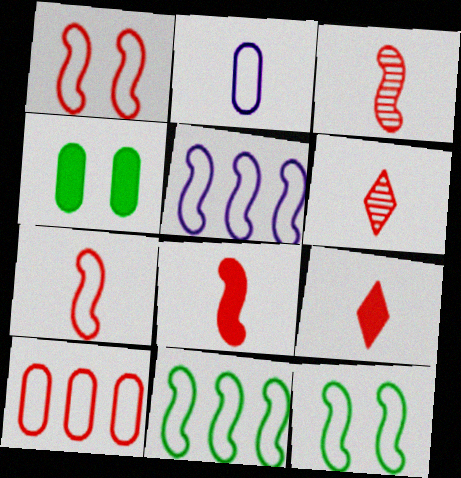[[3, 7, 8], 
[4, 5, 6], 
[5, 7, 12]]